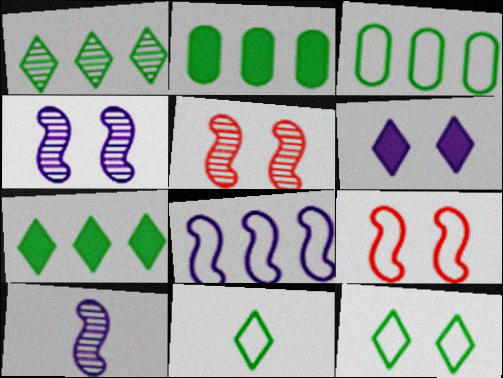[]